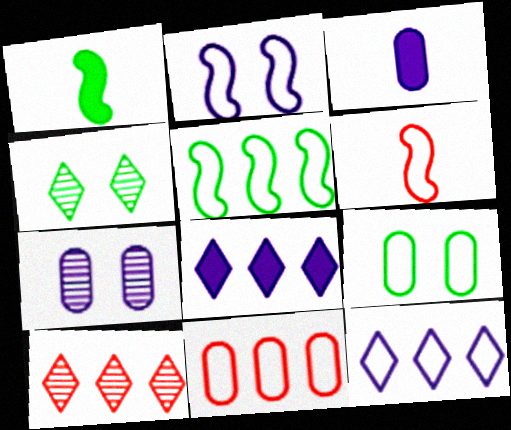[[2, 5, 6], 
[5, 11, 12], 
[6, 9, 12]]